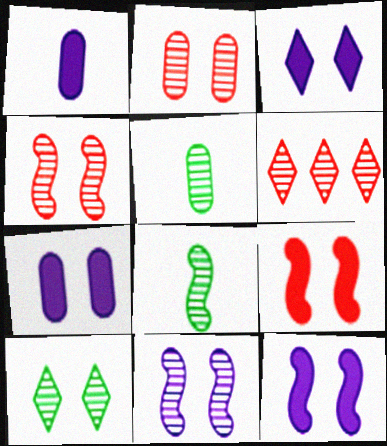[[2, 10, 11], 
[3, 7, 12], 
[5, 6, 11]]